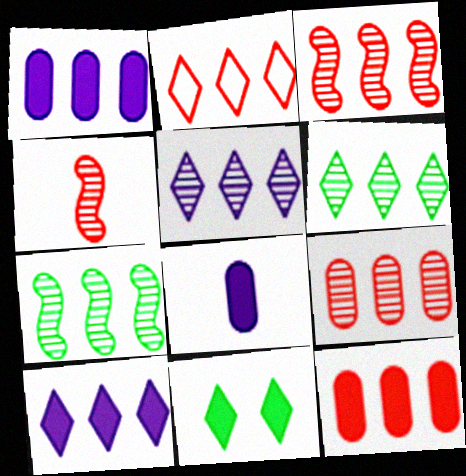[[1, 2, 7], 
[2, 3, 12], 
[2, 6, 10], 
[5, 7, 9]]